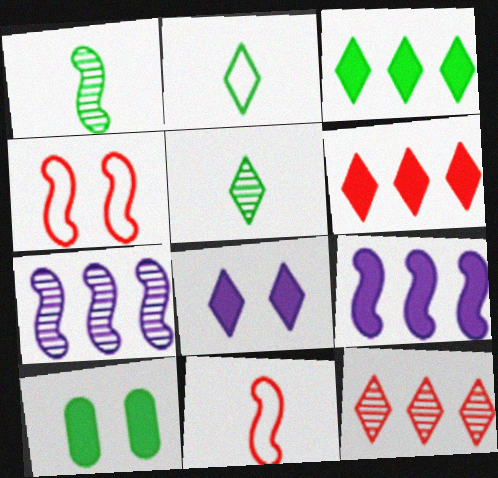[[1, 4, 9], 
[2, 8, 12]]